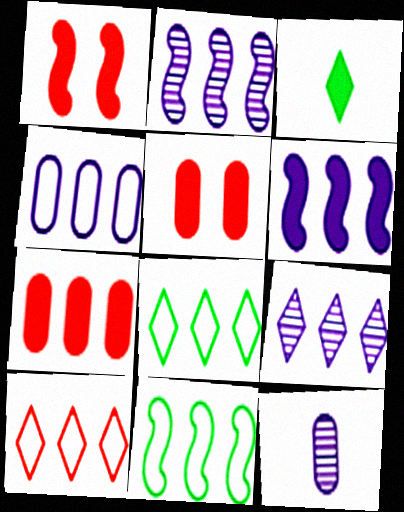[[1, 8, 12], 
[2, 7, 8], 
[3, 5, 6], 
[4, 6, 9], 
[4, 10, 11], 
[7, 9, 11]]